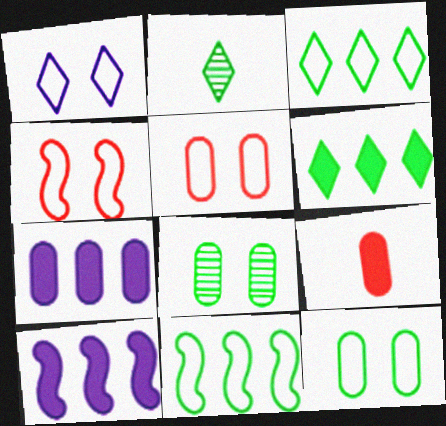[[1, 4, 12], 
[2, 4, 7], 
[2, 5, 10]]